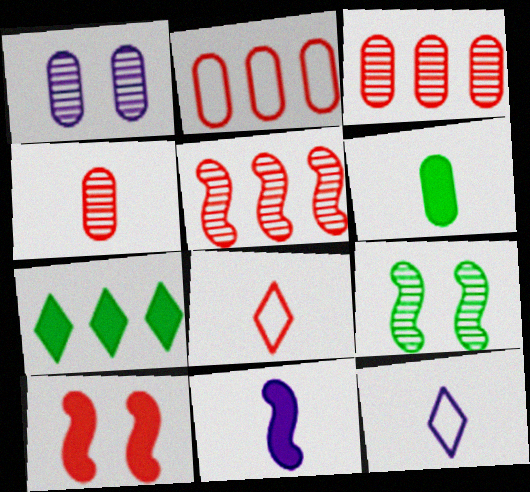[[1, 2, 6], 
[3, 8, 10]]